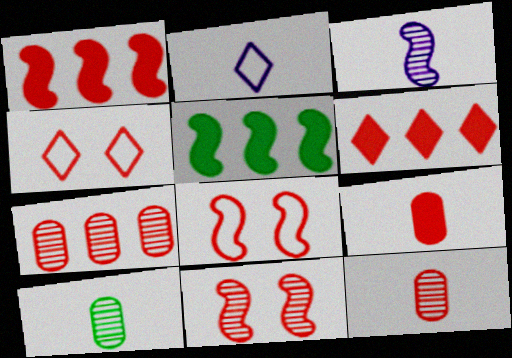[[1, 4, 12], 
[3, 5, 8], 
[6, 8, 12]]